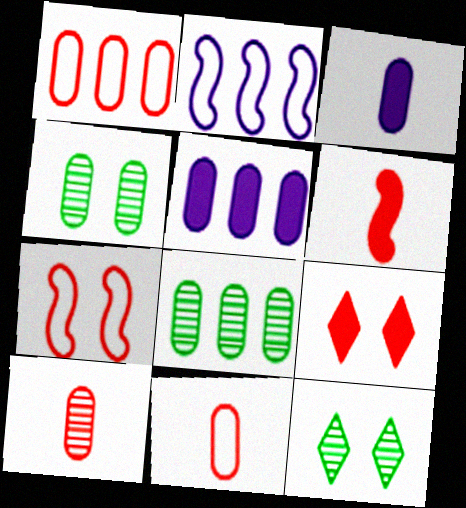[[1, 3, 4], 
[1, 5, 8], 
[4, 5, 11]]